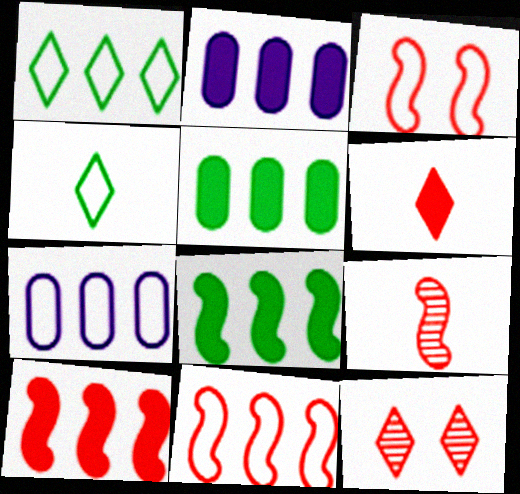[[1, 7, 11], 
[3, 4, 7], 
[3, 9, 10]]